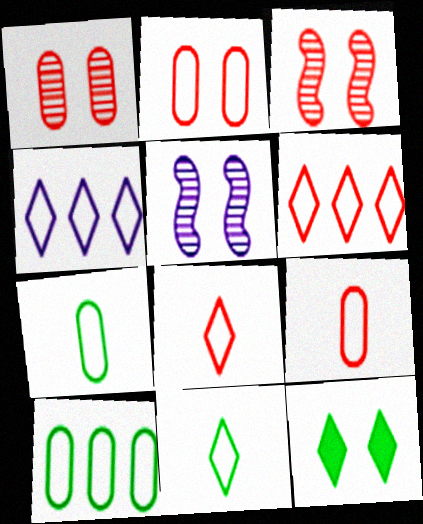[[2, 5, 12]]